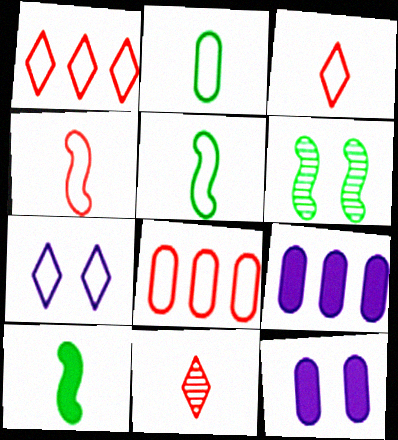[[3, 6, 9], 
[5, 7, 8]]